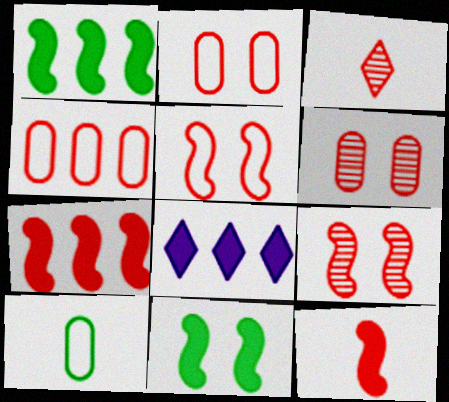[[2, 3, 7], 
[8, 9, 10]]